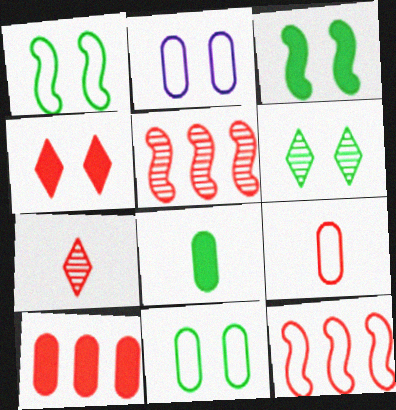[[3, 6, 11], 
[4, 5, 9]]